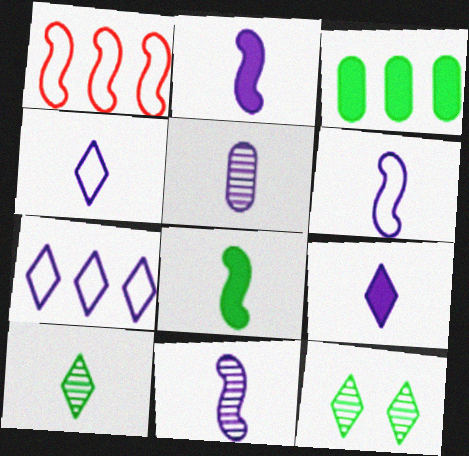[[2, 4, 5], 
[2, 6, 11], 
[5, 6, 9]]